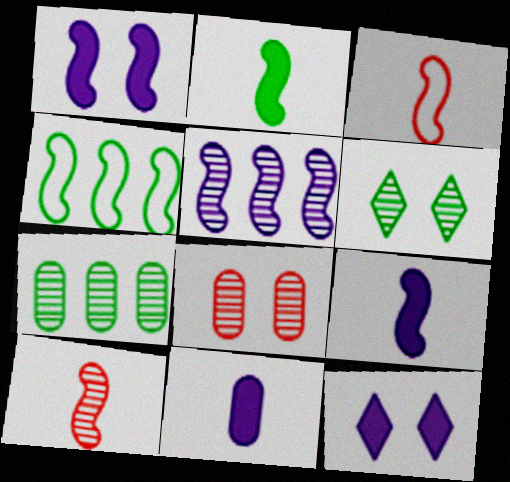[[1, 4, 10], 
[3, 7, 12]]